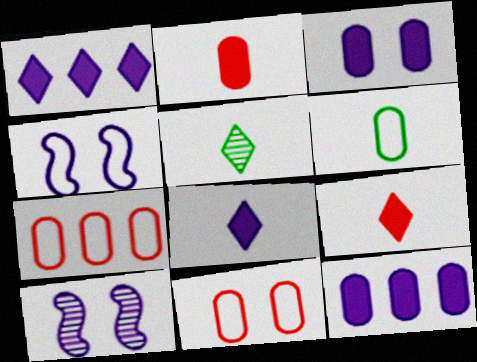[]